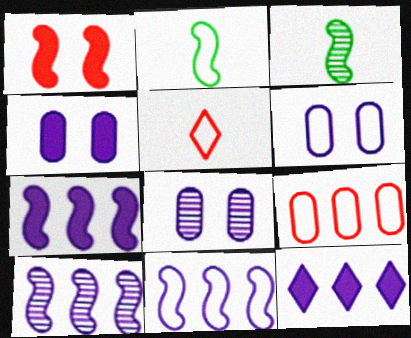[[1, 2, 10], 
[1, 3, 11], 
[4, 6, 8], 
[7, 10, 11]]